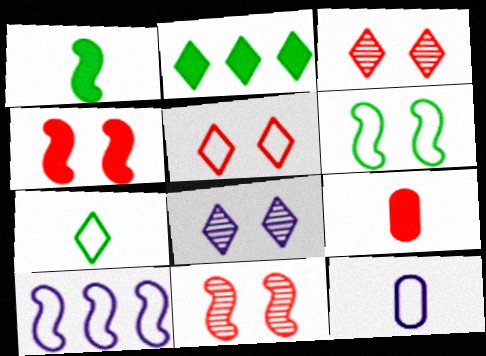[[1, 10, 11], 
[2, 11, 12]]